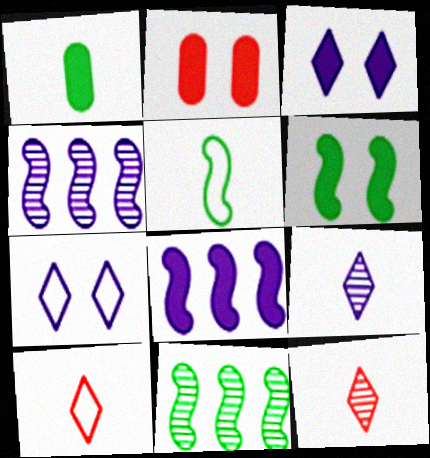[[2, 3, 6], 
[5, 6, 11]]